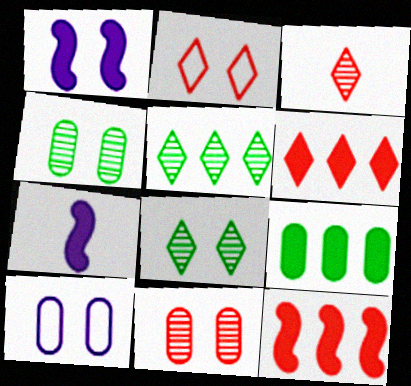[[1, 2, 4], 
[2, 3, 6]]